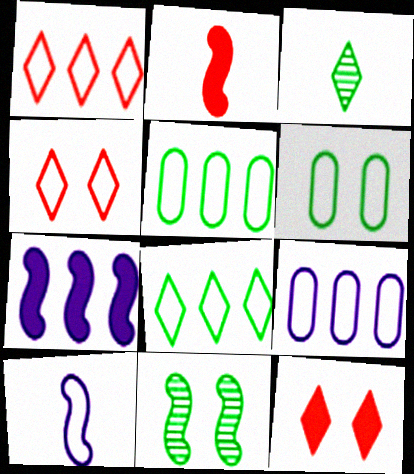[[1, 6, 10], 
[4, 5, 10]]